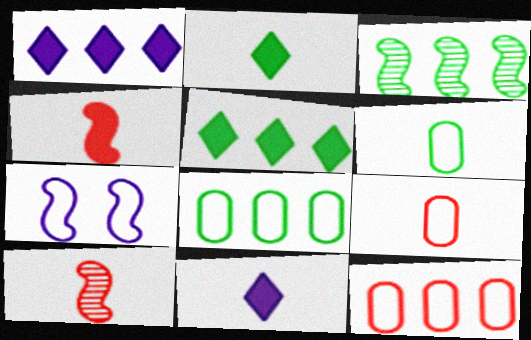[[1, 3, 12], 
[3, 4, 7], 
[3, 5, 8], 
[6, 10, 11]]